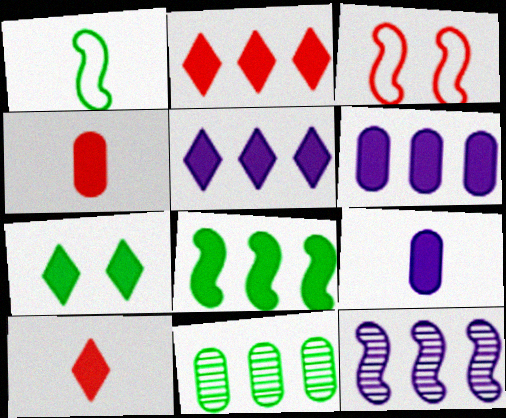[[1, 7, 11], 
[2, 6, 8], 
[5, 7, 10]]